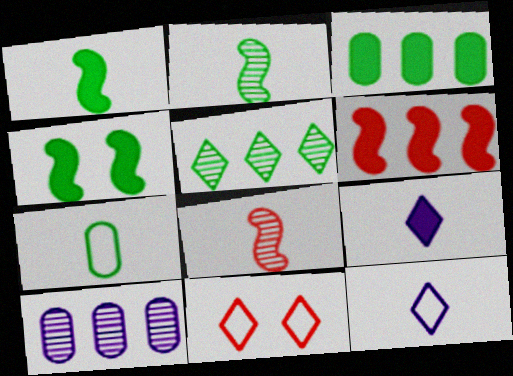[[1, 10, 11], 
[4, 5, 7], 
[5, 9, 11], 
[7, 8, 9]]